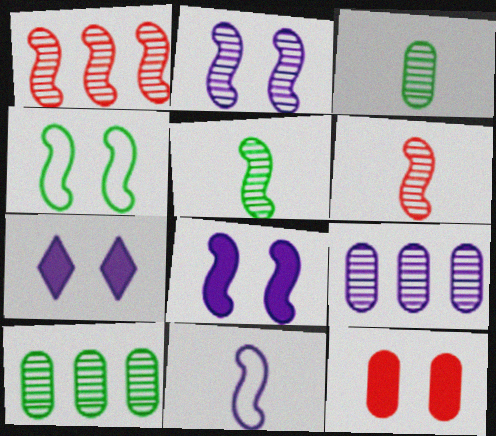[[1, 2, 5], 
[7, 9, 11]]